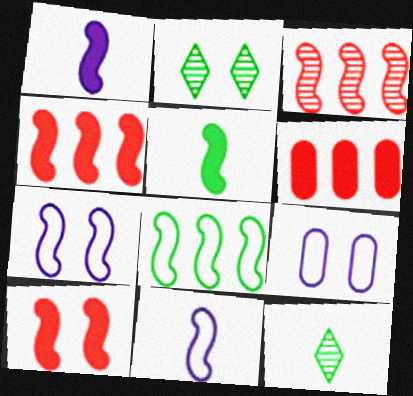[[2, 6, 11], 
[2, 9, 10], 
[3, 5, 7], 
[4, 9, 12], 
[6, 7, 12]]